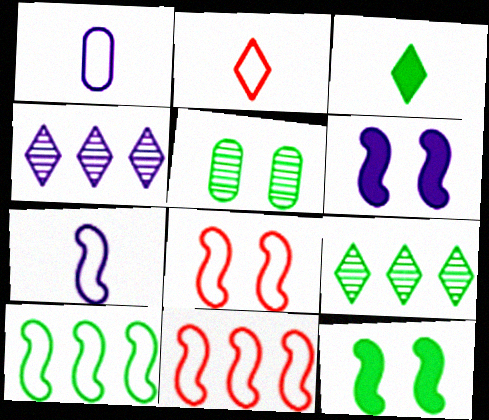[[1, 4, 6], 
[3, 5, 10], 
[7, 8, 10]]